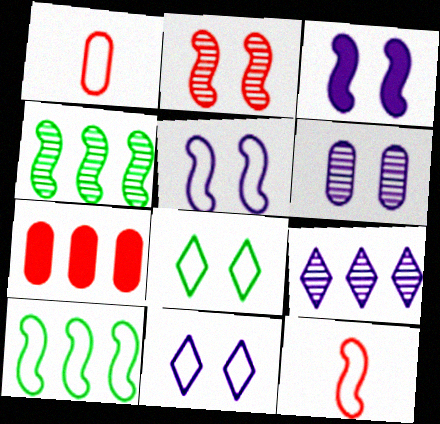[[1, 10, 11], 
[3, 4, 12], 
[3, 6, 11], 
[5, 10, 12], 
[7, 9, 10]]